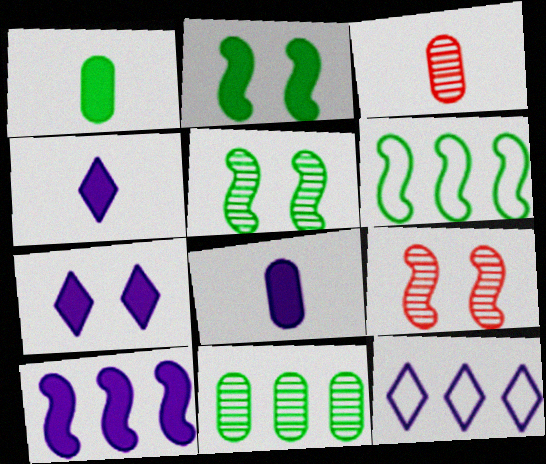[[1, 9, 12], 
[2, 3, 12], 
[3, 6, 7], 
[7, 8, 10]]